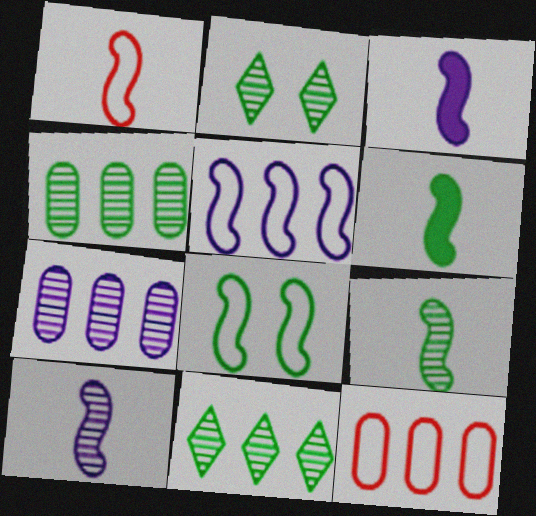[[1, 3, 9], 
[1, 5, 8], 
[1, 6, 10], 
[2, 3, 12], 
[2, 4, 9]]